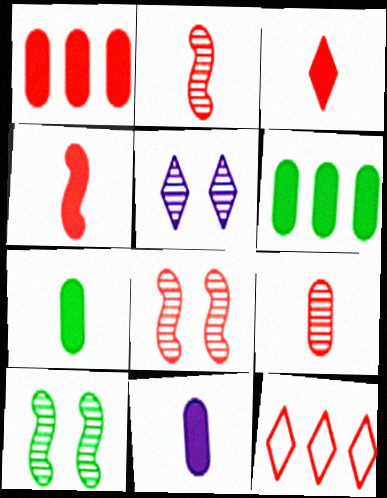[[10, 11, 12]]